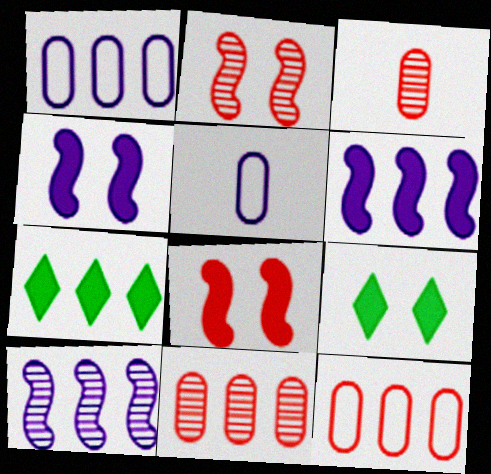[[2, 5, 7], 
[7, 10, 12]]